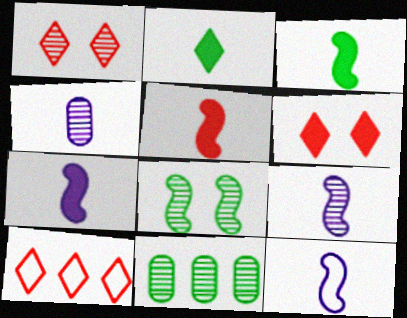[[1, 9, 11], 
[3, 5, 7], 
[6, 11, 12], 
[7, 9, 12]]